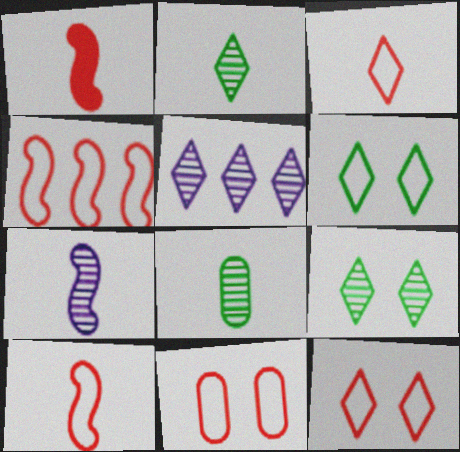[[3, 4, 11]]